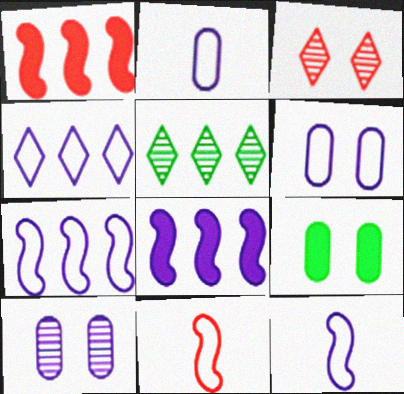[[4, 6, 12]]